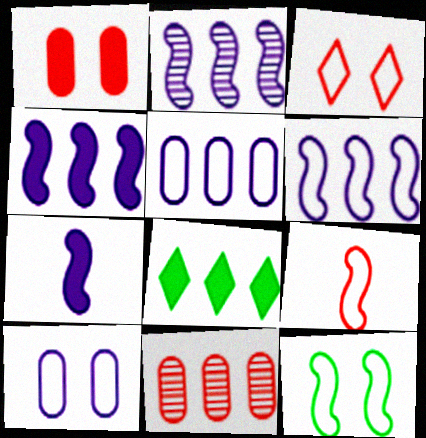[[1, 7, 8], 
[2, 4, 6], 
[3, 10, 12], 
[6, 8, 11], 
[6, 9, 12]]